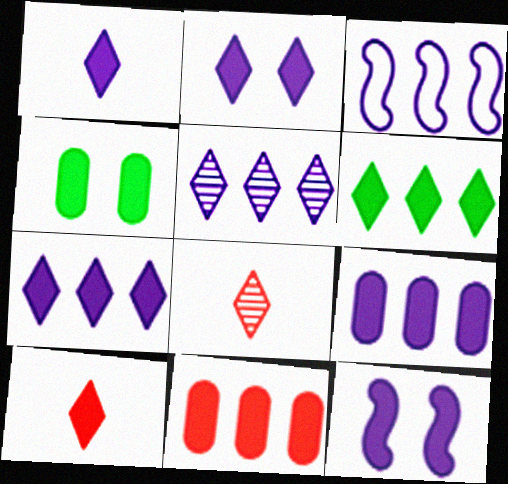[[1, 2, 7], 
[1, 9, 12], 
[2, 6, 10], 
[3, 4, 8], 
[3, 5, 9]]